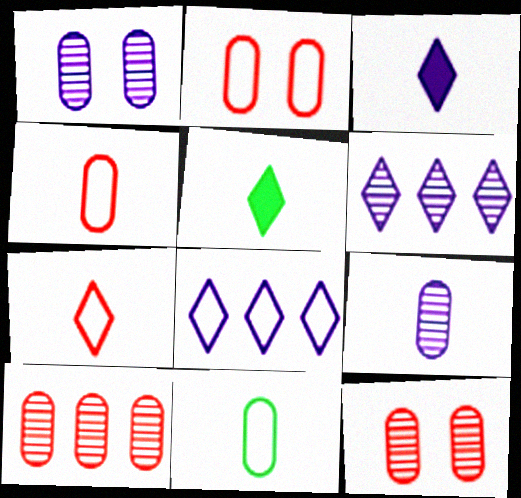[]